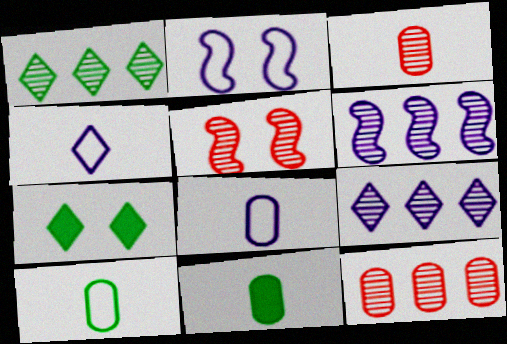[[1, 6, 12], 
[3, 8, 11]]